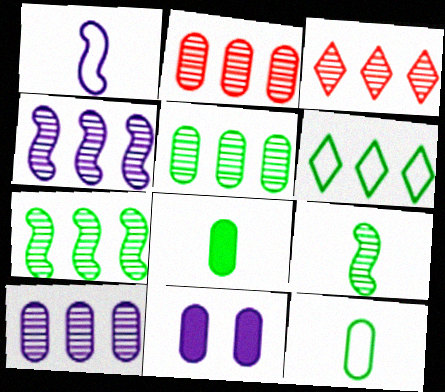[[2, 5, 10], 
[2, 11, 12], 
[3, 4, 5], 
[3, 7, 10]]